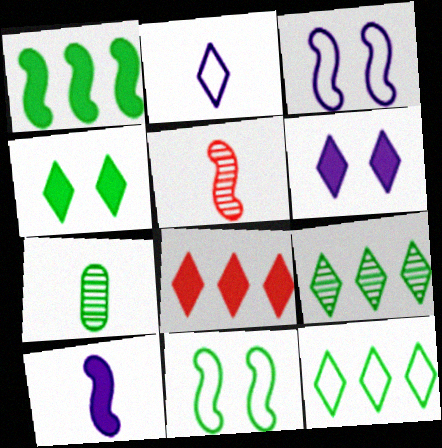[[1, 3, 5], 
[3, 7, 8]]